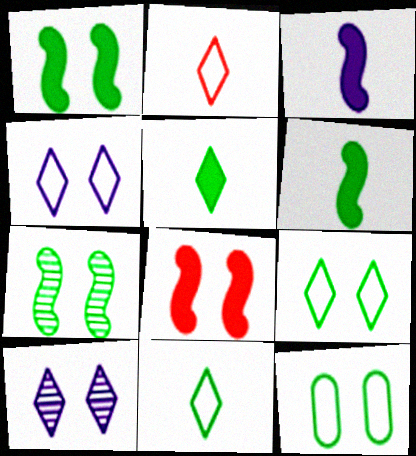[[8, 10, 12]]